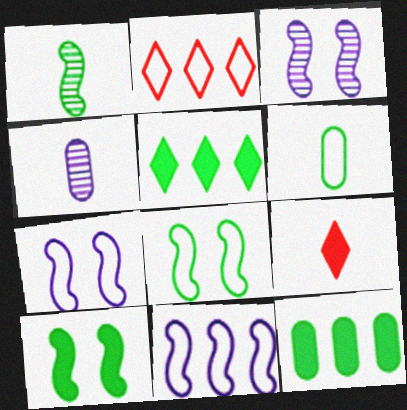[[2, 4, 10], 
[2, 6, 7]]